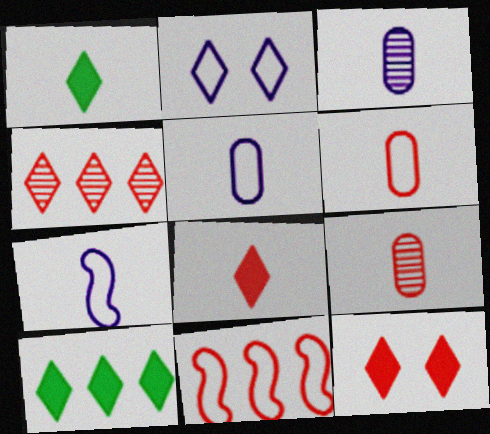[[1, 2, 4], 
[1, 7, 9], 
[9, 11, 12]]